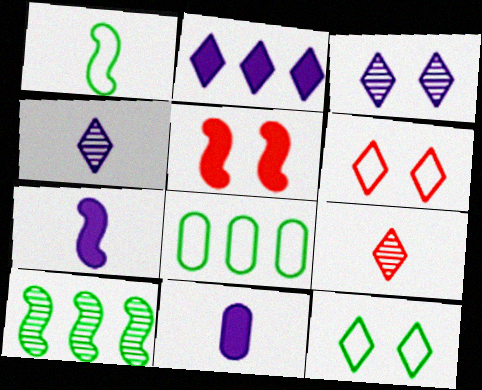[[1, 8, 12], 
[1, 9, 11], 
[2, 9, 12], 
[4, 5, 8], 
[6, 10, 11]]